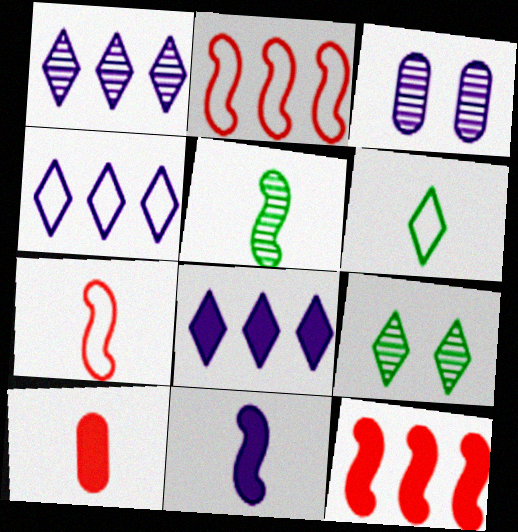[[1, 4, 8], 
[3, 4, 11], 
[3, 6, 12], 
[5, 7, 11]]